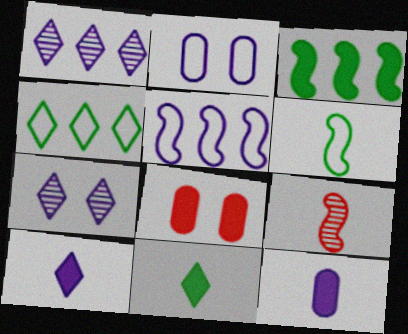[[1, 6, 8], 
[3, 8, 10], 
[5, 7, 12]]